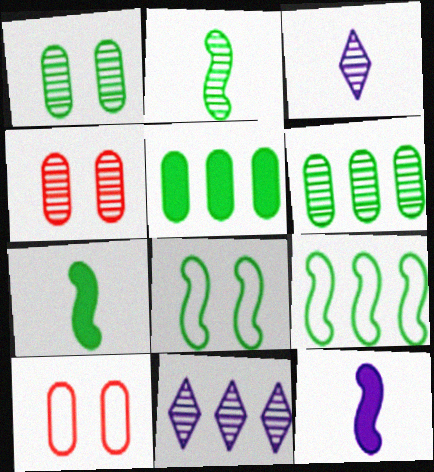[[2, 4, 11], 
[7, 10, 11]]